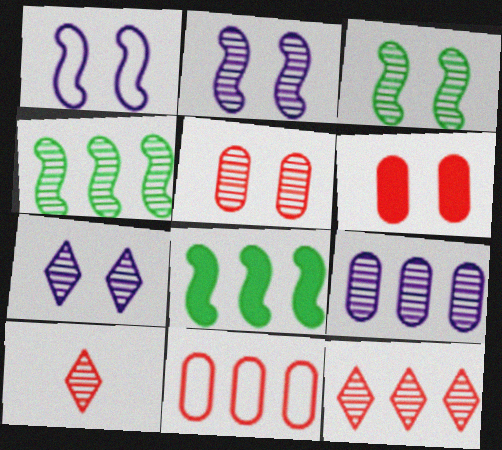[[3, 5, 7], 
[3, 9, 10], 
[4, 9, 12]]